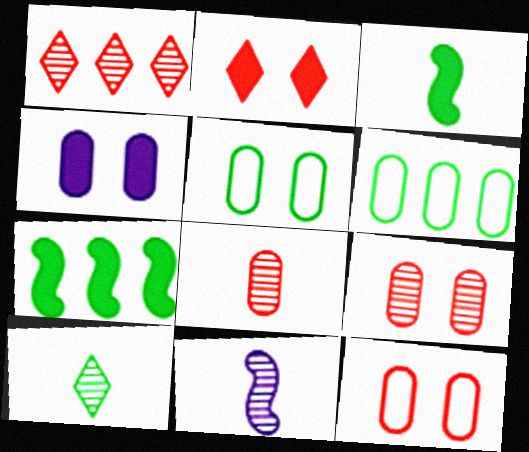[[2, 6, 11], 
[4, 5, 9], 
[4, 6, 8], 
[5, 7, 10], 
[8, 10, 11]]